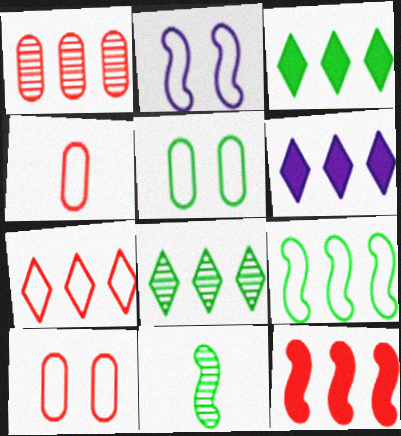[[1, 6, 9], 
[1, 7, 12], 
[2, 11, 12], 
[3, 5, 11], 
[6, 7, 8], 
[6, 10, 11]]